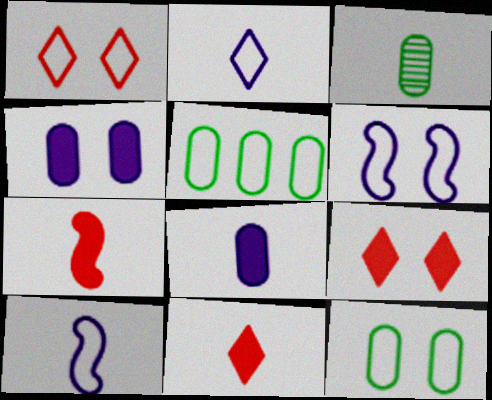[[1, 5, 10], 
[1, 6, 12], 
[2, 3, 7], 
[3, 10, 11]]